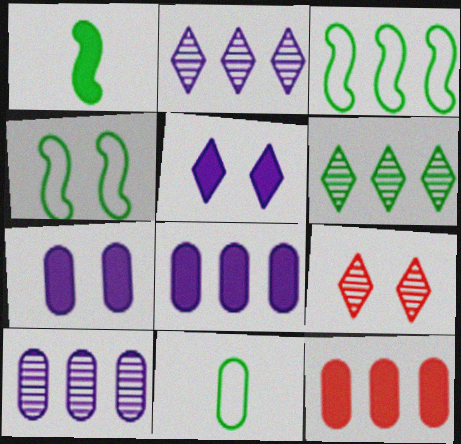[[1, 5, 12], 
[2, 3, 12], 
[4, 7, 9]]